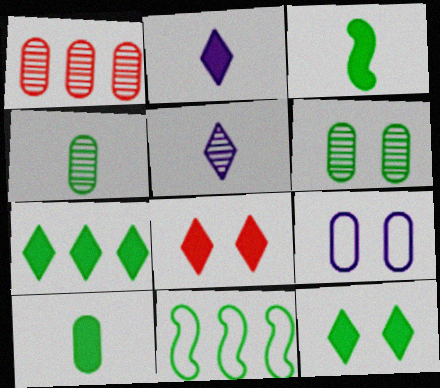[[1, 9, 10], 
[2, 7, 8], 
[4, 11, 12]]